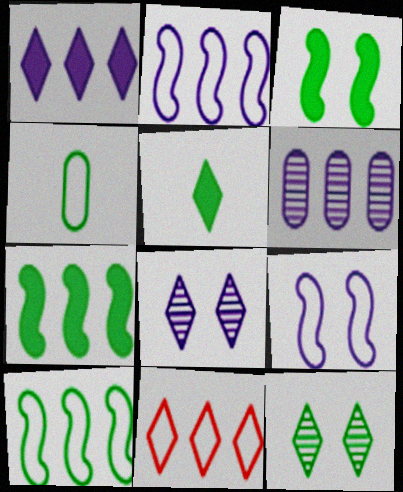[[1, 2, 6], 
[4, 7, 12], 
[4, 9, 11], 
[5, 8, 11], 
[6, 7, 11]]